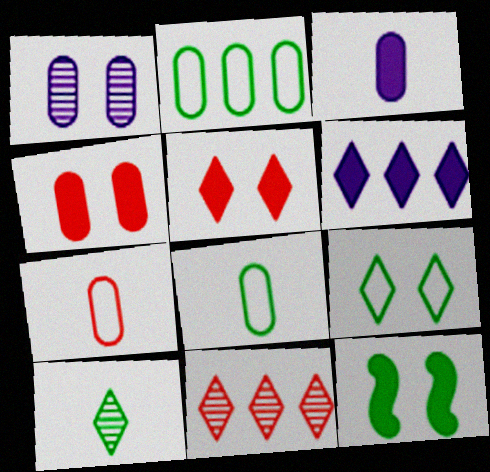[[2, 10, 12]]